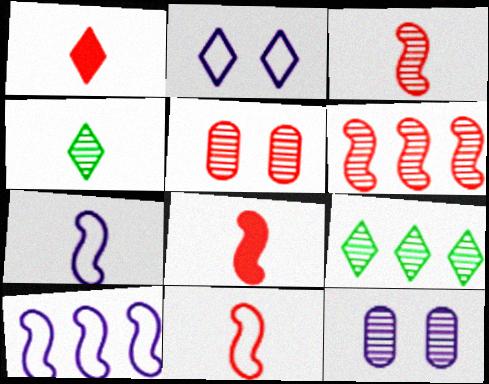[[1, 2, 9], 
[3, 8, 11], 
[3, 9, 12], 
[4, 6, 12]]